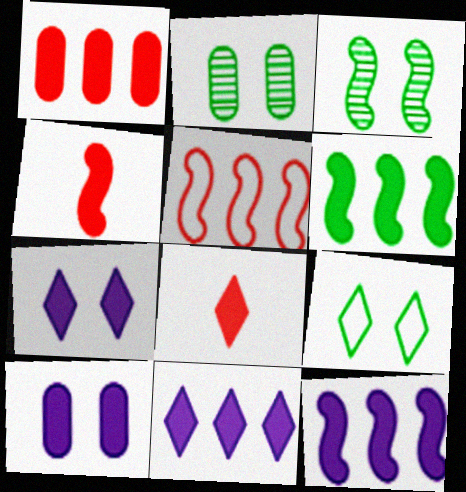[[1, 6, 11], 
[6, 8, 10]]